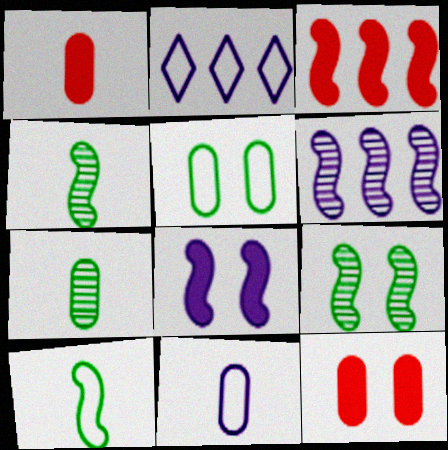[[1, 2, 9], 
[1, 7, 11], 
[2, 4, 12]]